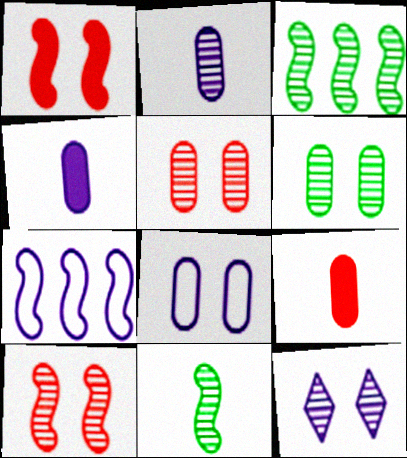[[1, 7, 11], 
[4, 7, 12], 
[6, 10, 12]]